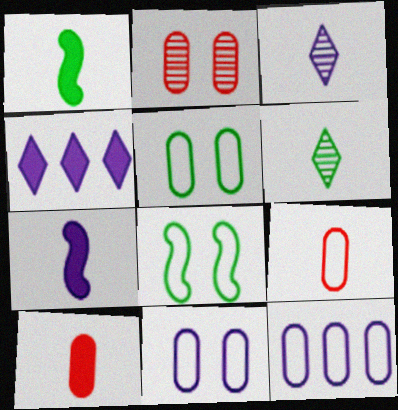[[1, 3, 9], 
[5, 9, 12], 
[6, 7, 9]]